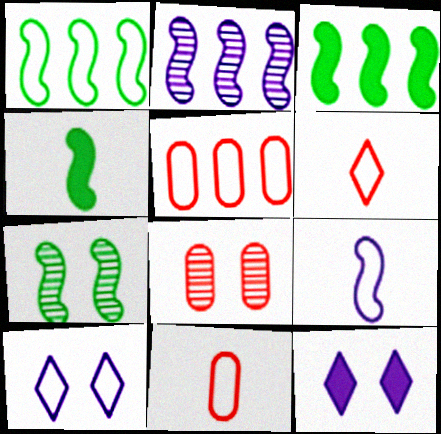[[1, 4, 7], 
[1, 10, 11]]